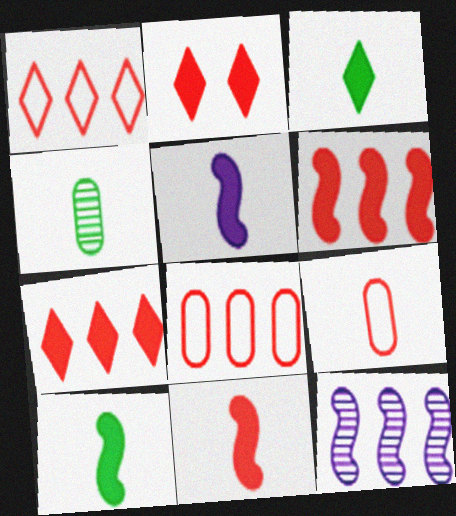[[5, 10, 11]]